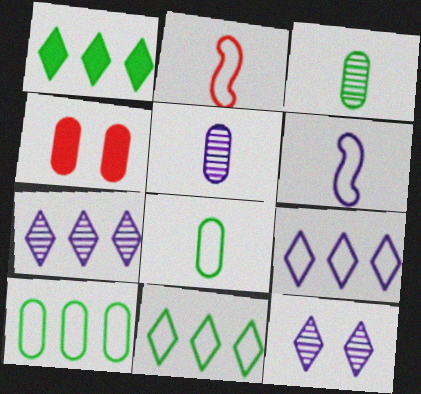[[4, 5, 10]]